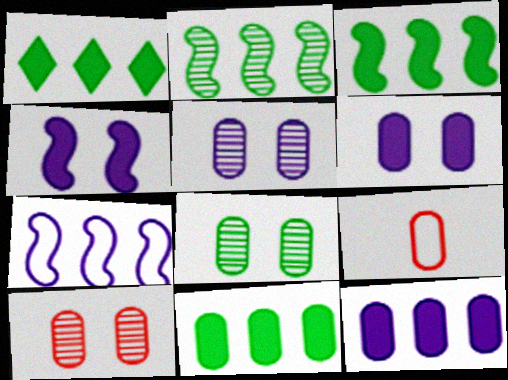[[1, 3, 11], 
[5, 8, 10], 
[5, 9, 11], 
[8, 9, 12]]